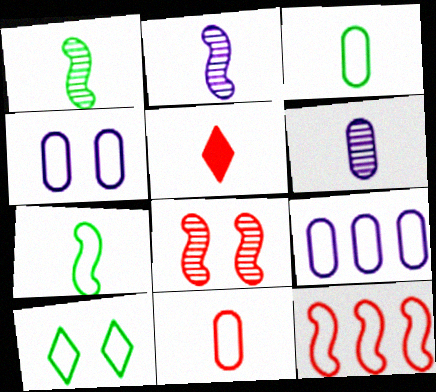[[2, 3, 5], 
[5, 6, 7]]